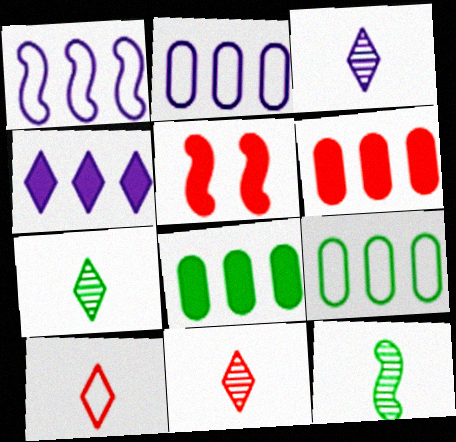[[1, 5, 12], 
[2, 5, 7], 
[3, 5, 9], 
[3, 7, 11]]